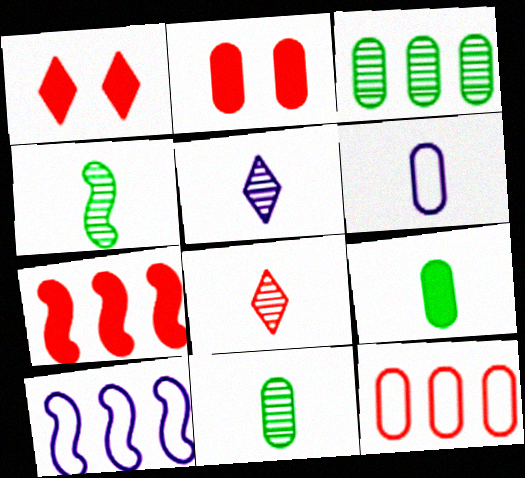[[1, 10, 11], 
[2, 3, 6]]